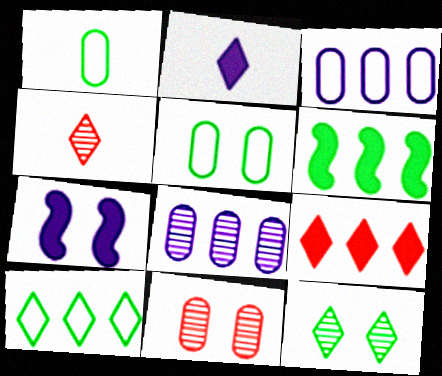[[1, 6, 12]]